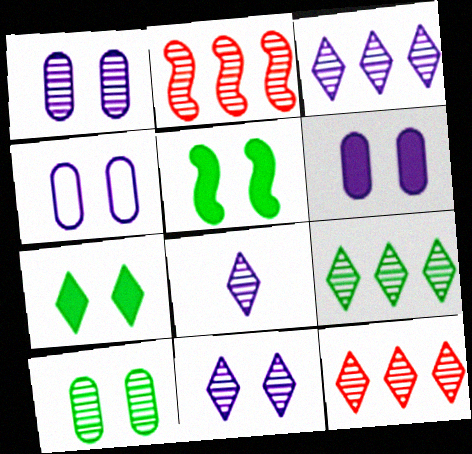[[1, 4, 6], 
[2, 8, 10], 
[3, 8, 11], 
[3, 9, 12]]